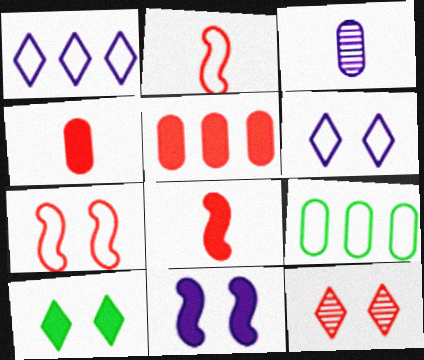[[1, 3, 11], 
[2, 5, 12], 
[2, 6, 9], 
[6, 10, 12]]